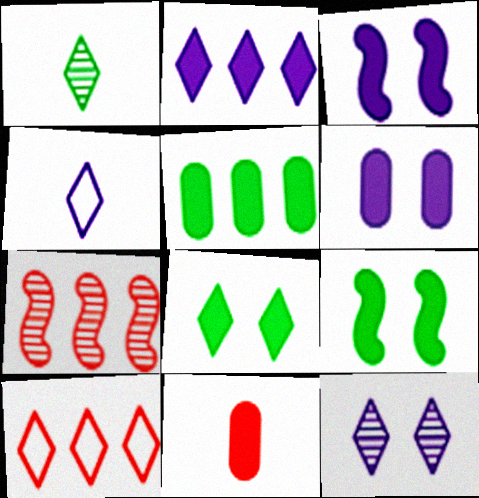[[2, 4, 12], 
[2, 9, 11], 
[5, 6, 11]]